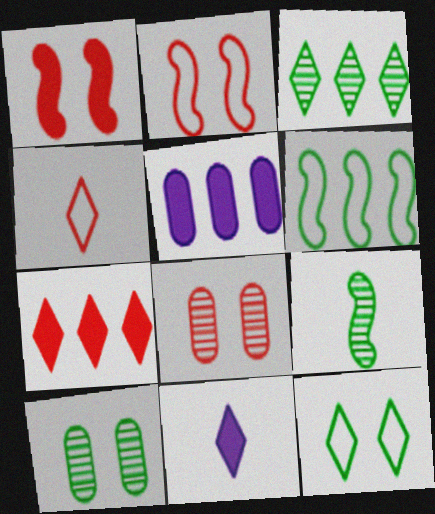[[3, 9, 10], 
[6, 8, 11]]